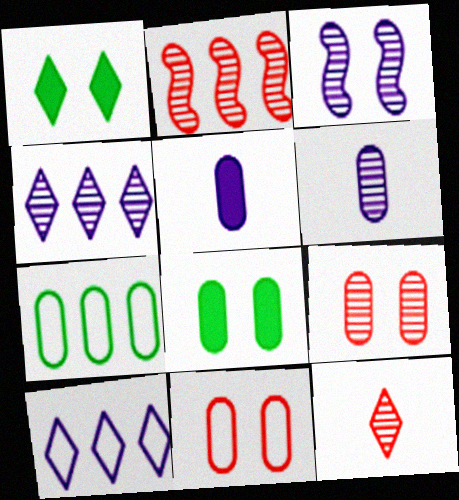[[1, 3, 11], 
[1, 10, 12], 
[2, 9, 12], 
[3, 4, 6], 
[3, 5, 10], 
[5, 7, 9]]